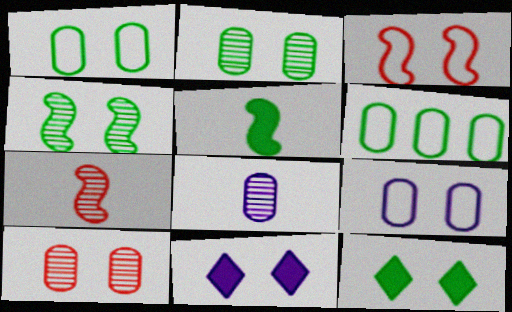[[1, 4, 12], 
[2, 3, 11], 
[6, 7, 11]]